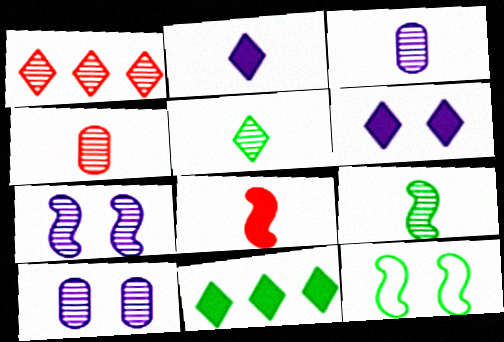[[1, 9, 10]]